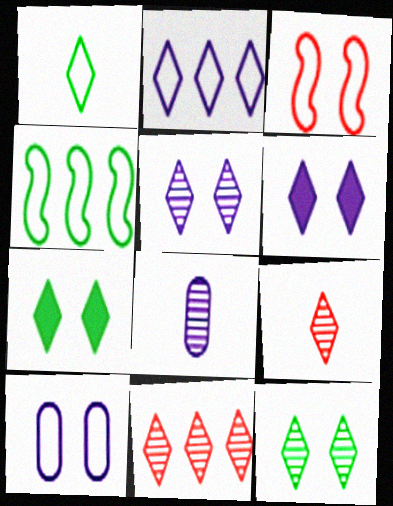[[1, 6, 11], 
[2, 7, 9]]